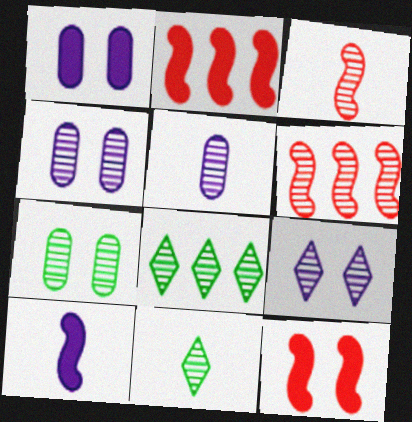[[3, 4, 8], 
[3, 5, 11], 
[4, 6, 11]]